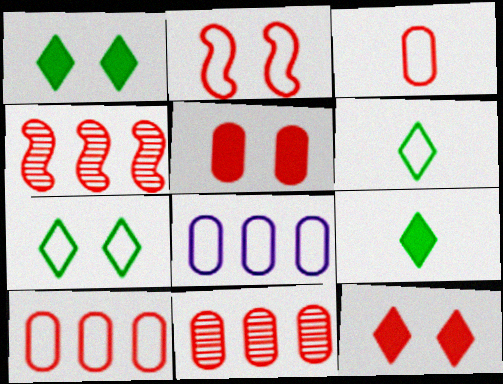[[2, 6, 8], 
[3, 4, 12], 
[3, 5, 11]]